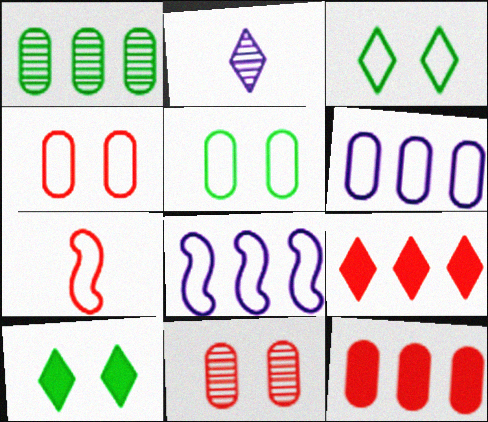[[1, 6, 12], 
[1, 8, 9], 
[2, 3, 9], 
[3, 6, 7], 
[7, 9, 11]]